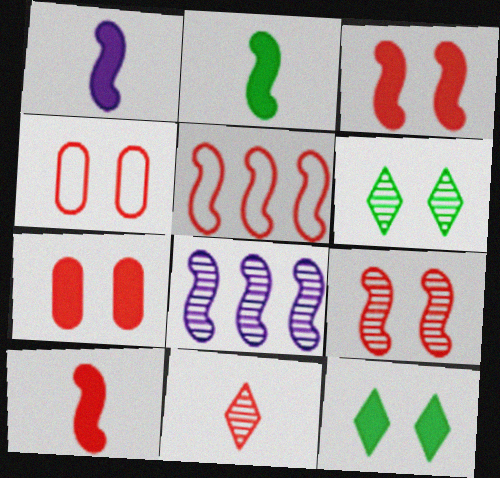[[1, 2, 10], 
[5, 7, 11], 
[5, 9, 10]]